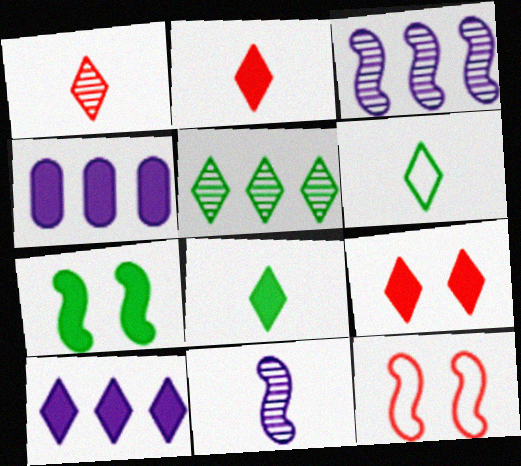[[2, 4, 7], 
[8, 9, 10]]